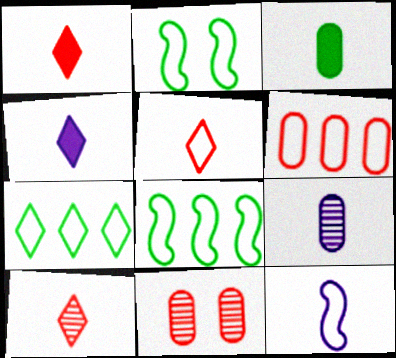[[1, 5, 10], 
[3, 10, 12], 
[4, 8, 11], 
[4, 9, 12]]